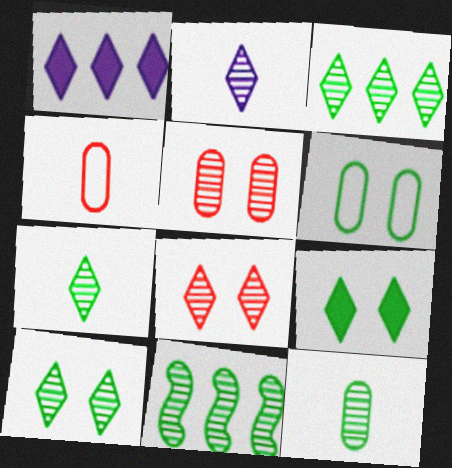[[2, 3, 8], 
[2, 5, 11], 
[3, 7, 10], 
[10, 11, 12]]